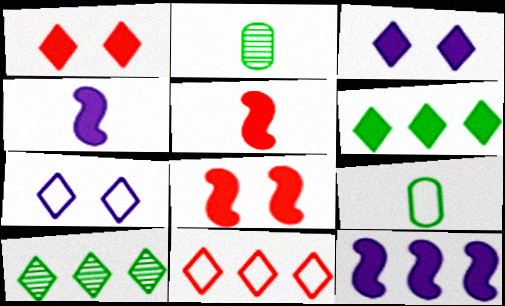[]